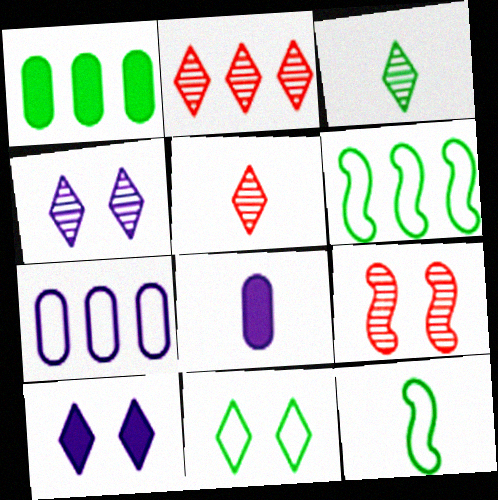[[2, 3, 4], 
[5, 8, 12]]